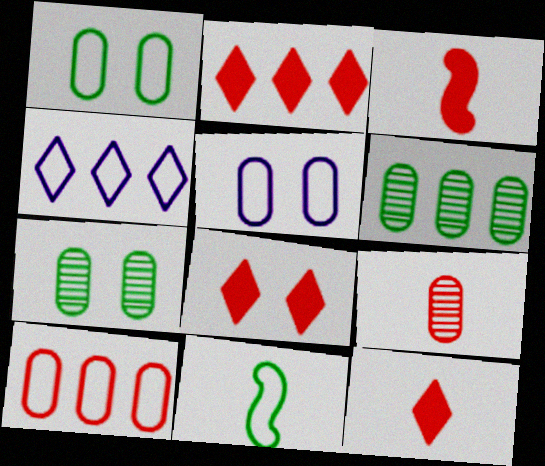[[2, 8, 12], 
[3, 4, 7]]